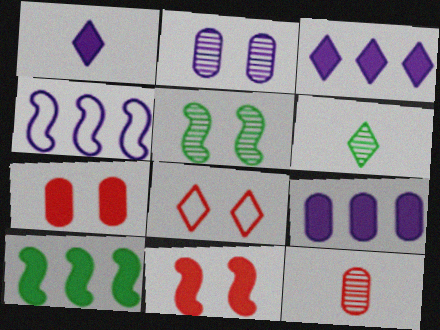[[1, 2, 4], 
[1, 7, 10], 
[3, 6, 8], 
[4, 6, 7]]